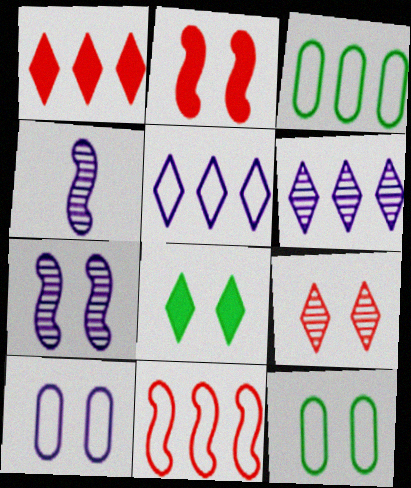[[1, 4, 12], 
[3, 5, 11]]